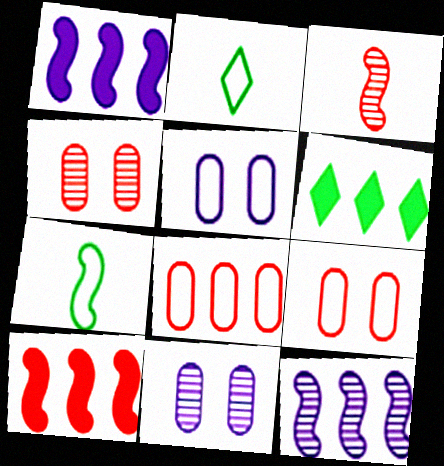[[1, 2, 4], 
[2, 10, 11], 
[3, 5, 6], 
[6, 8, 12]]